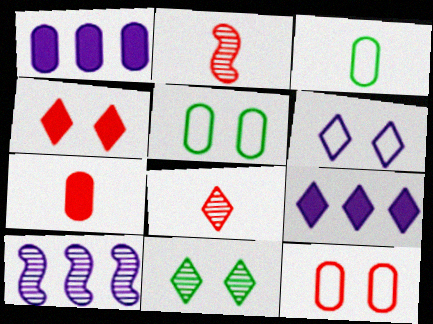[[2, 5, 9], 
[3, 4, 10], 
[4, 6, 11]]